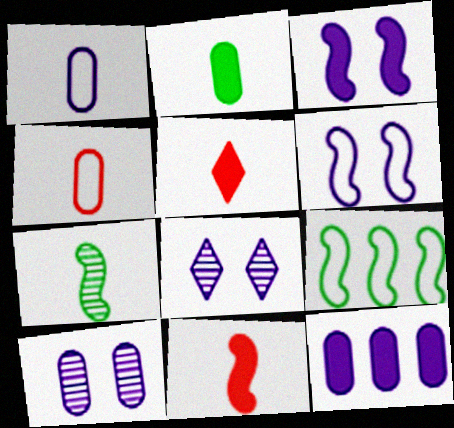[[1, 5, 7], 
[1, 10, 12], 
[5, 9, 10]]